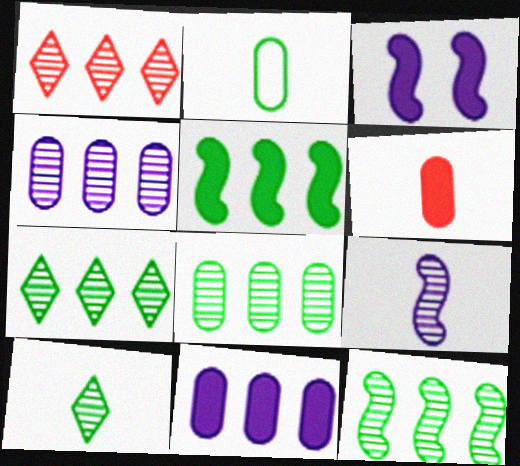[[1, 2, 3], 
[1, 4, 12], 
[7, 8, 12]]